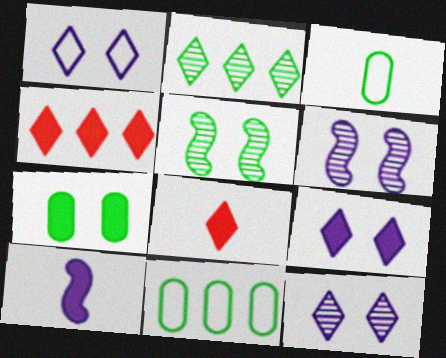[[1, 2, 8], 
[1, 9, 12], 
[3, 4, 6], 
[4, 7, 10], 
[6, 8, 11]]